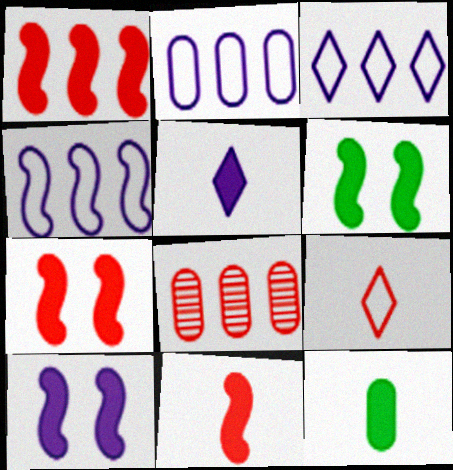[[1, 7, 11], 
[2, 3, 4], 
[5, 11, 12], 
[6, 7, 10], 
[7, 8, 9]]